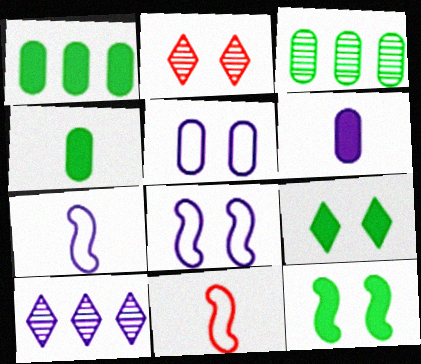[[1, 2, 7], 
[2, 5, 12], 
[6, 8, 10]]